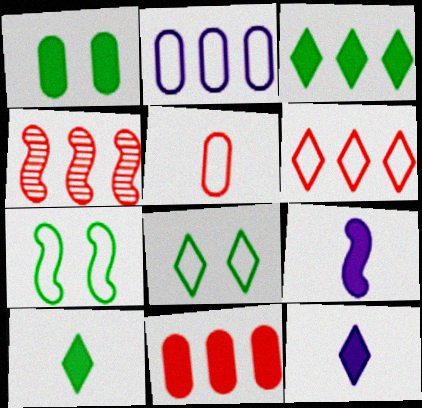[[2, 3, 4], 
[4, 6, 11], 
[4, 7, 9]]